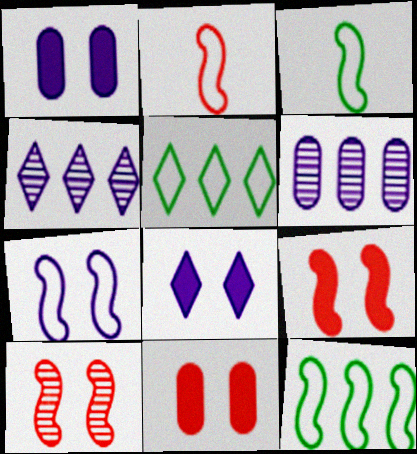[[2, 7, 12], 
[3, 4, 11]]